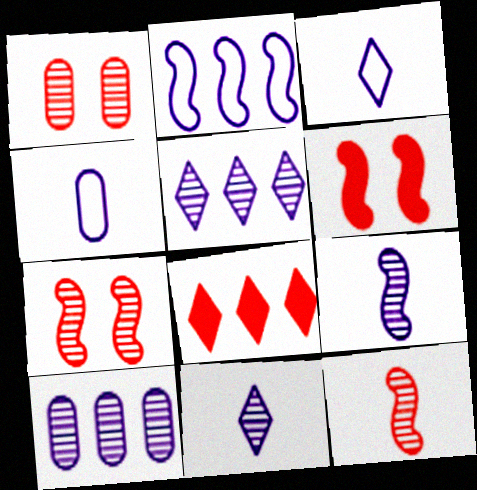[]